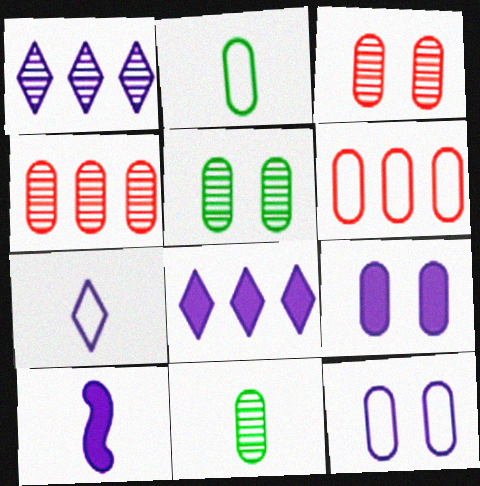[[1, 10, 12], 
[2, 4, 9], 
[2, 6, 12], 
[6, 9, 11], 
[8, 9, 10]]